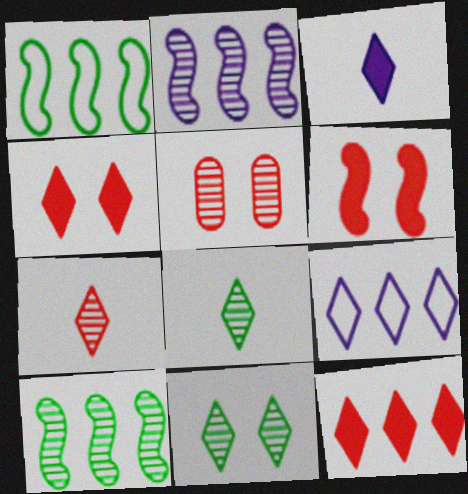[[1, 3, 5], 
[2, 5, 8], 
[4, 8, 9]]